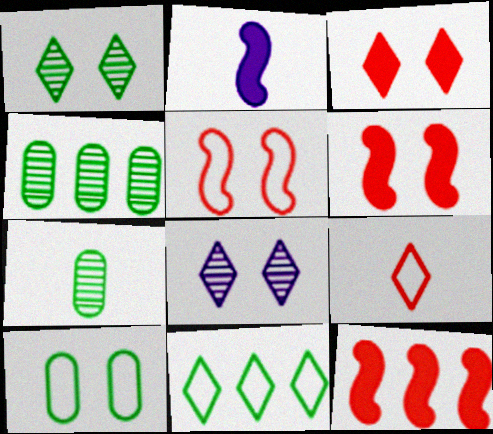[[2, 7, 9], 
[6, 8, 10]]